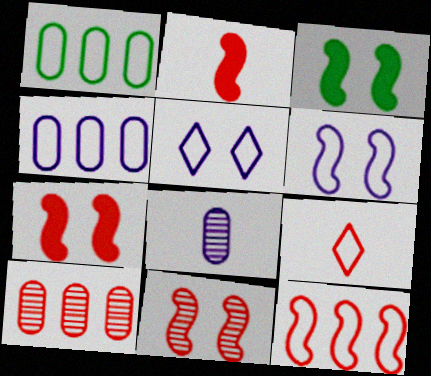[[1, 6, 9], 
[2, 11, 12], 
[3, 6, 11], 
[7, 9, 10]]